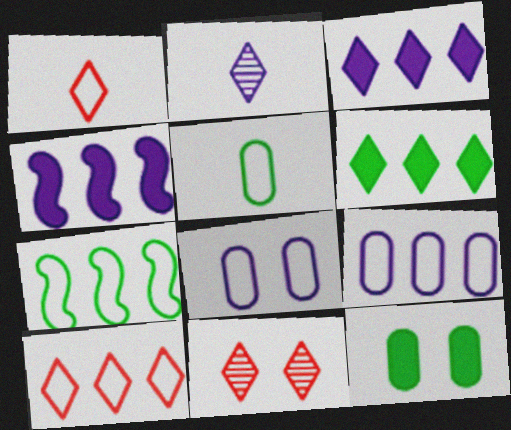[[1, 7, 8], 
[2, 4, 8], 
[4, 5, 11], 
[7, 9, 10]]